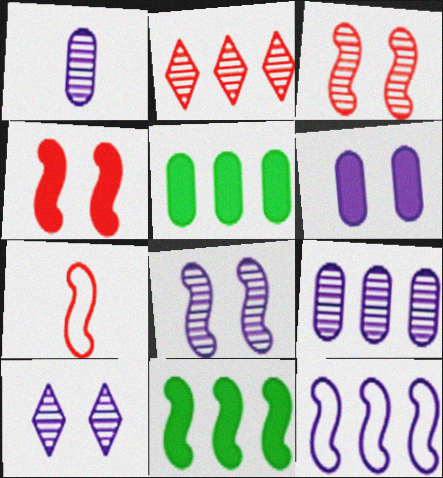[[2, 5, 12], 
[5, 7, 10], 
[7, 8, 11]]